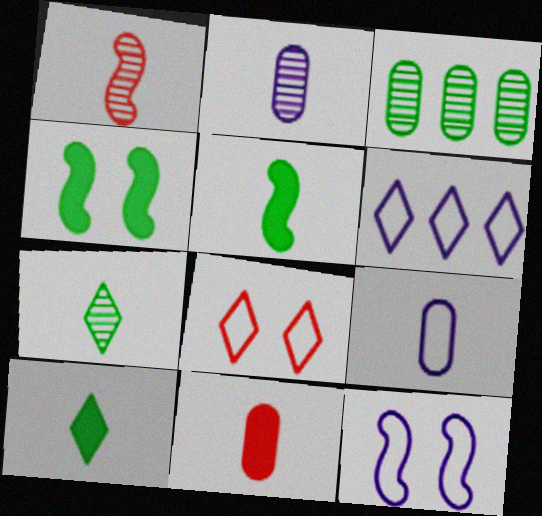[[1, 2, 7], 
[1, 9, 10], 
[6, 9, 12]]